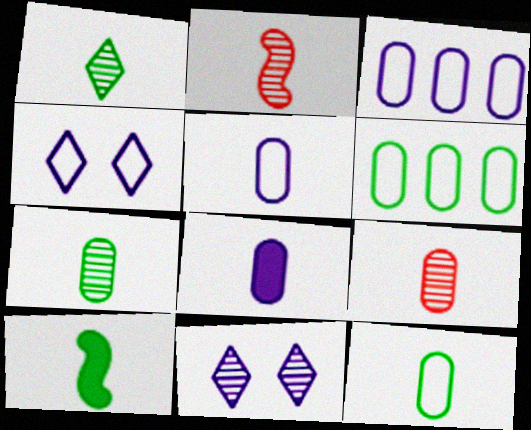[[1, 10, 12], 
[8, 9, 12]]